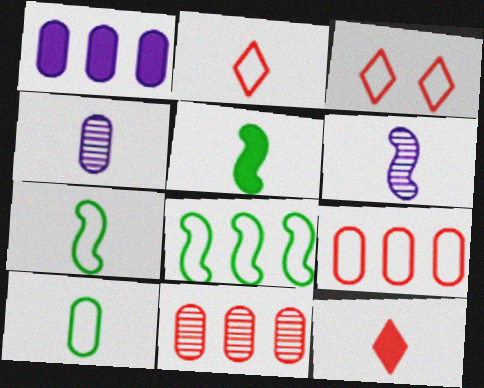[[2, 4, 5], 
[4, 7, 12], 
[6, 10, 12]]